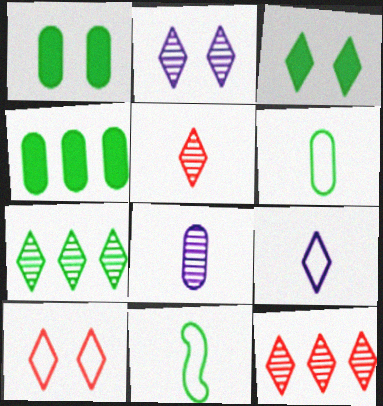[[1, 7, 11], 
[2, 3, 10], 
[2, 5, 7], 
[3, 9, 12]]